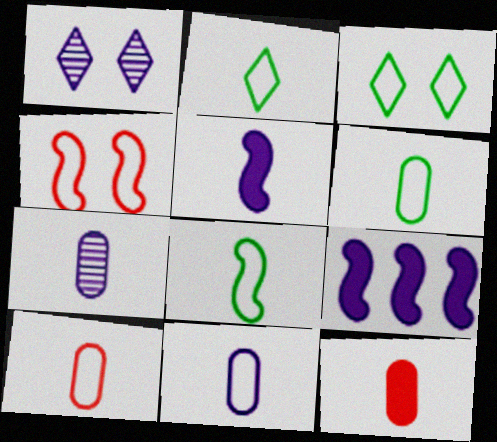[[1, 9, 11], 
[2, 6, 8], 
[6, 7, 12], 
[6, 10, 11]]